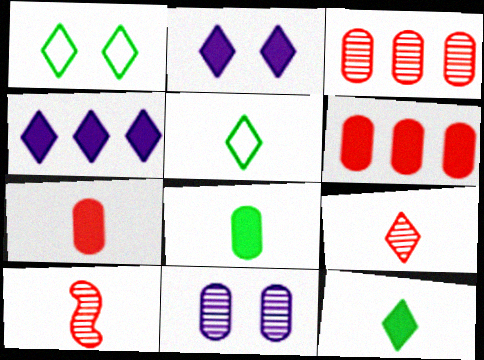[[1, 4, 9]]